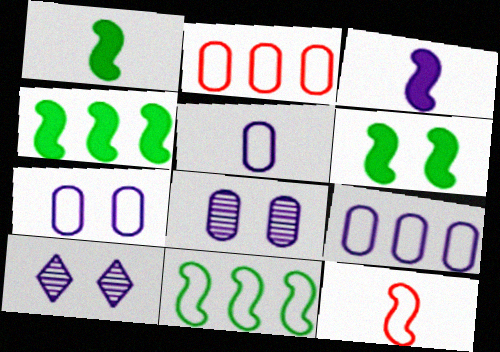[[1, 2, 10], 
[1, 4, 6], 
[3, 9, 10], 
[5, 7, 9]]